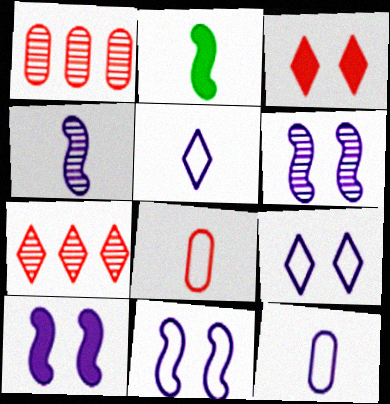[[1, 2, 9], 
[6, 10, 11]]